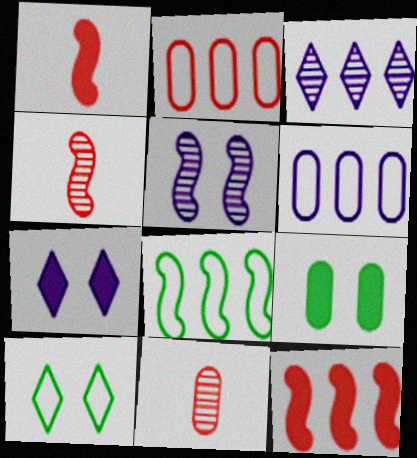[[1, 5, 8], 
[6, 9, 11], 
[7, 8, 11]]